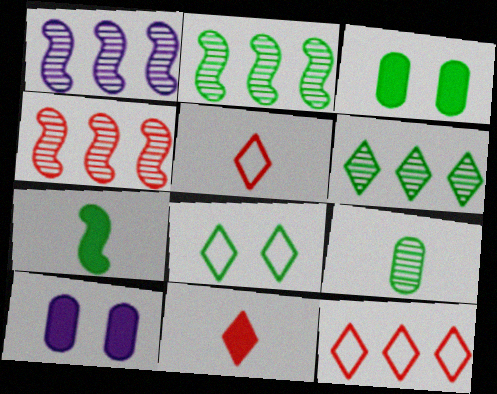[[1, 2, 4], 
[1, 3, 5], 
[2, 5, 10]]